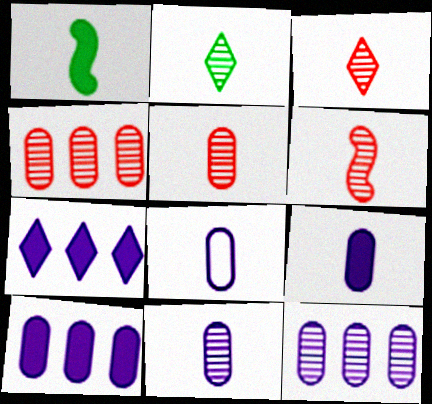[[1, 3, 8], 
[2, 6, 11], 
[3, 5, 6], 
[8, 9, 11]]